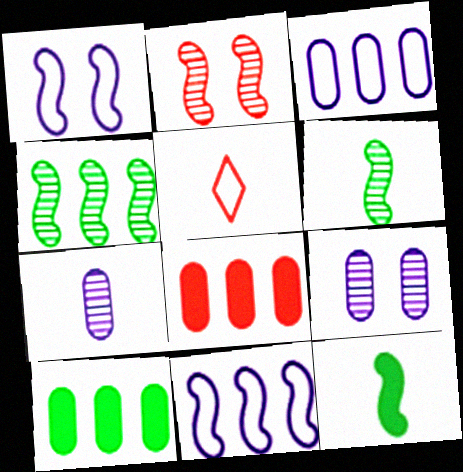[[2, 5, 8], 
[2, 11, 12], 
[5, 7, 12]]